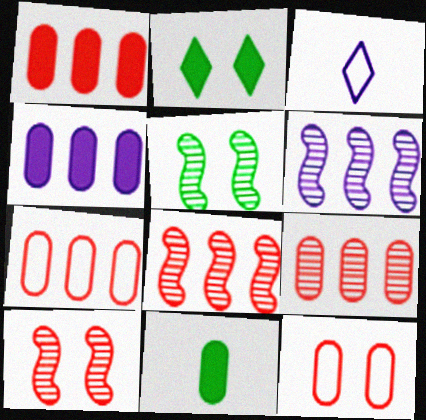[[1, 3, 5], 
[1, 7, 9]]